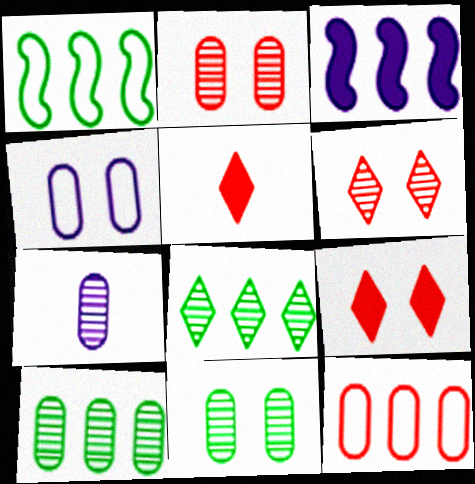[[1, 7, 9], 
[2, 7, 10], 
[3, 8, 12]]